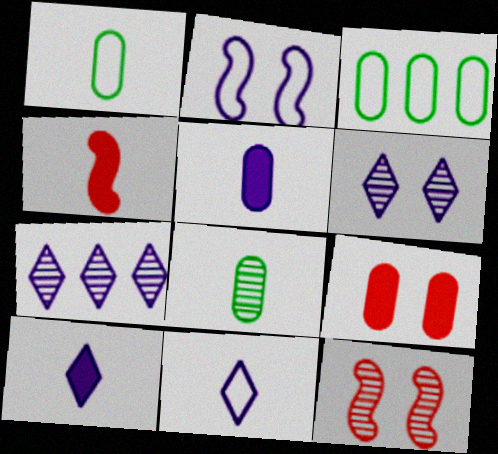[[2, 5, 7], 
[3, 4, 6], 
[3, 10, 12], 
[4, 8, 11], 
[7, 8, 12]]